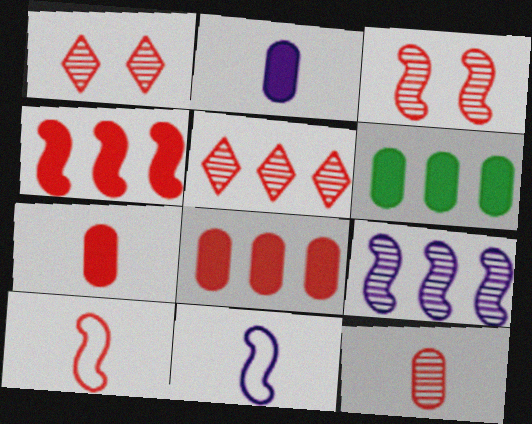[[1, 6, 11], 
[1, 8, 10], 
[3, 4, 10], 
[3, 5, 12]]